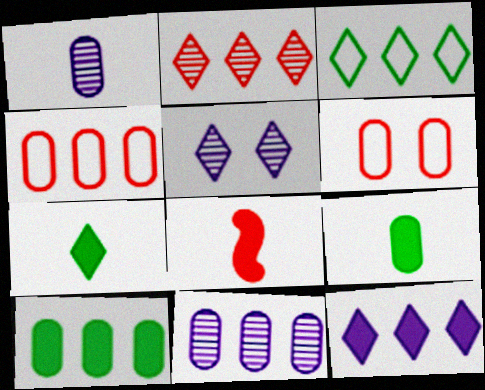[[1, 6, 10], 
[2, 3, 12], 
[2, 6, 8], 
[4, 10, 11], 
[6, 9, 11]]